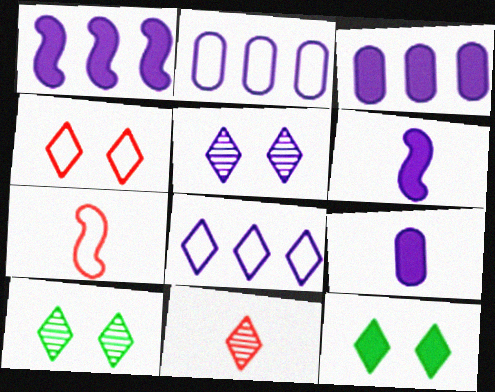[[2, 5, 6], 
[3, 7, 10], 
[4, 5, 12], 
[8, 11, 12]]